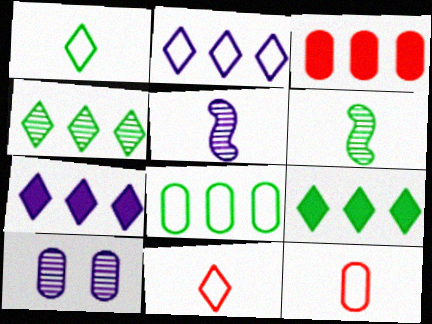[]